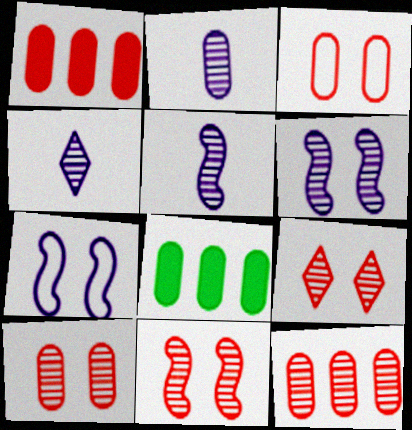[[2, 3, 8], 
[2, 4, 5], 
[9, 10, 11]]